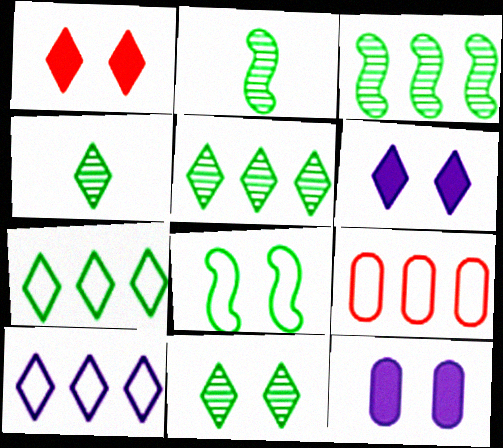[[1, 4, 10], 
[2, 6, 9], 
[4, 5, 11]]